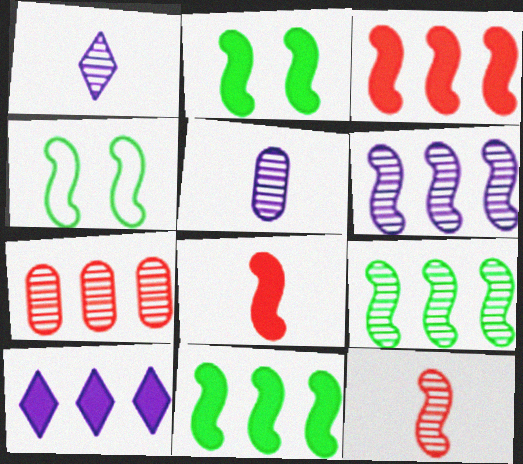[[4, 6, 8]]